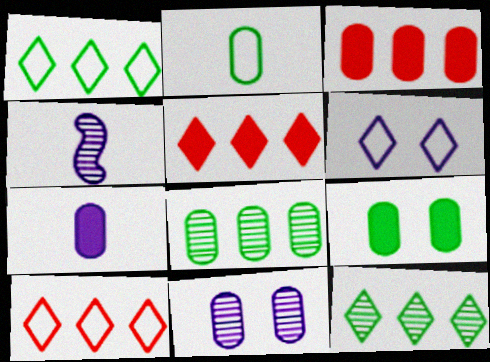[[2, 3, 11], 
[2, 8, 9], 
[3, 7, 9], 
[4, 9, 10]]